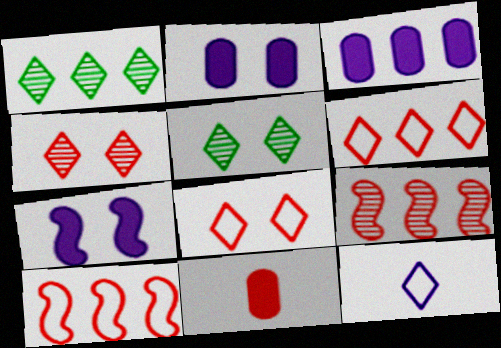[[1, 3, 10], 
[4, 10, 11], 
[8, 9, 11]]